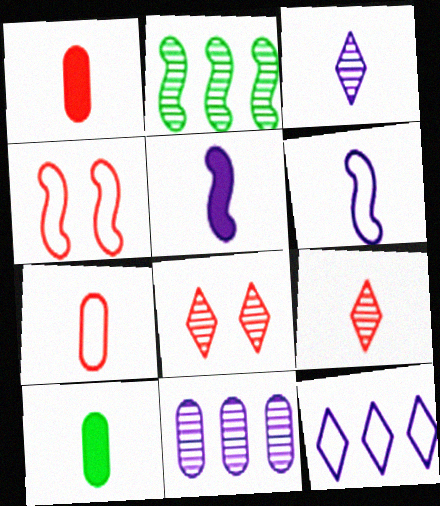[[2, 4, 5], 
[6, 9, 10]]